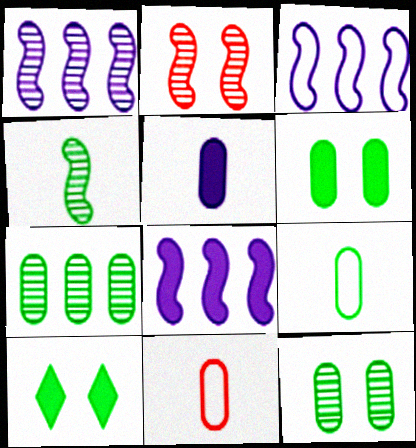[[1, 2, 4], 
[1, 3, 8], 
[1, 10, 11], 
[6, 7, 9]]